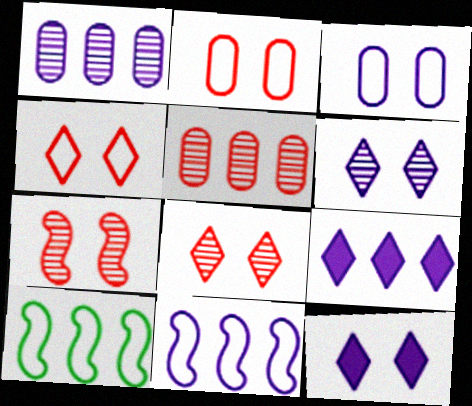[[1, 9, 11], 
[5, 9, 10]]